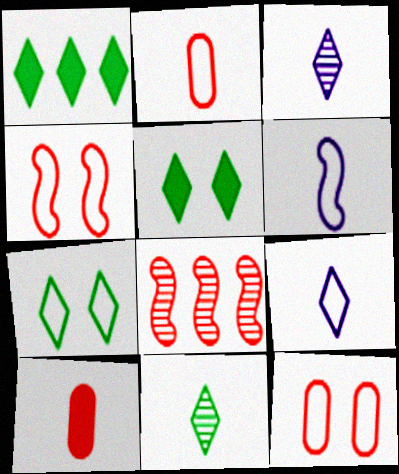[[1, 7, 11], 
[6, 10, 11]]